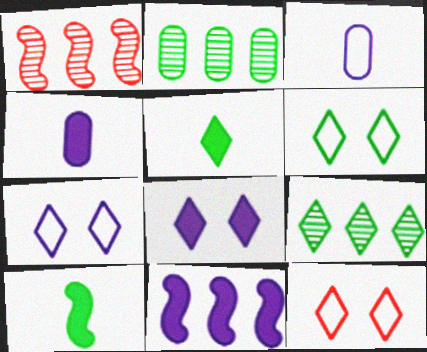[[1, 4, 6], 
[2, 6, 10], 
[4, 8, 11], 
[5, 6, 9], 
[6, 7, 12]]